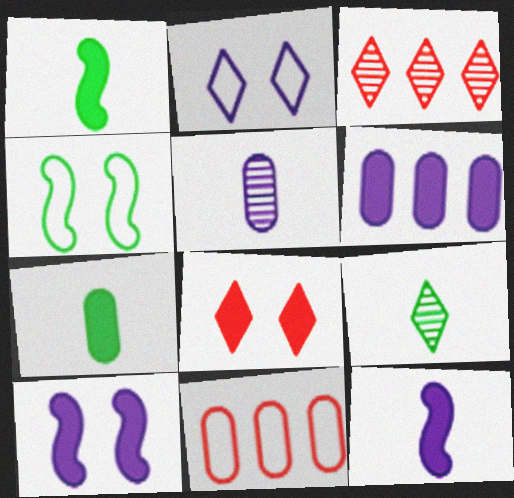[[1, 6, 8], 
[9, 10, 11]]